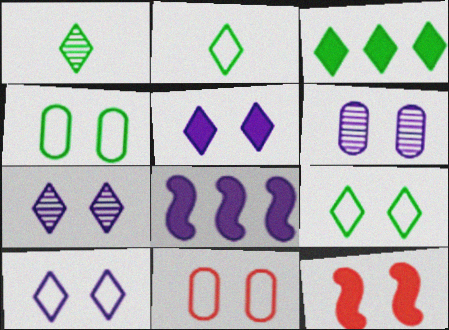[[1, 3, 9], 
[1, 8, 11], 
[4, 7, 12], 
[5, 7, 10], 
[6, 9, 12]]